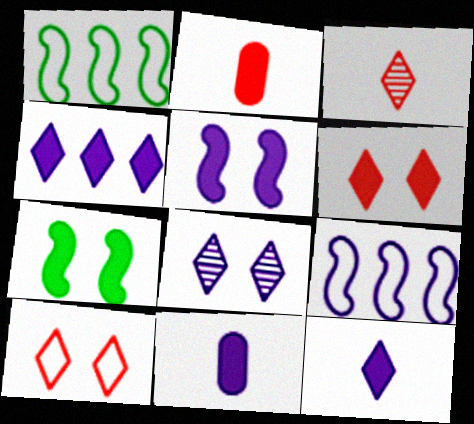[[1, 2, 8], 
[2, 4, 7], 
[4, 5, 11], 
[8, 9, 11]]